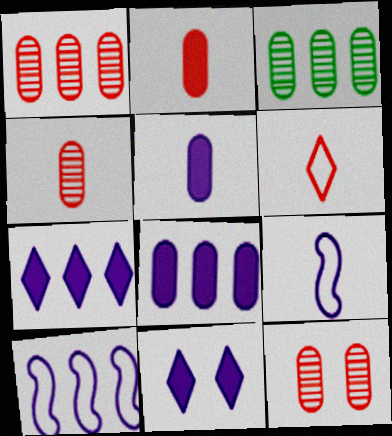[[1, 4, 12]]